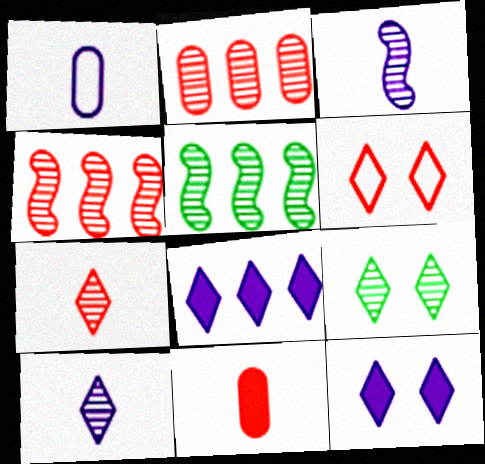[[2, 3, 9], 
[4, 6, 11], 
[6, 9, 12]]